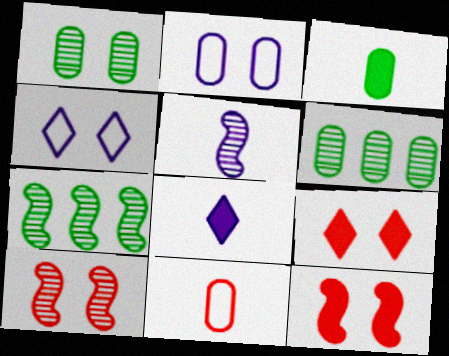[[1, 4, 12], 
[5, 7, 10]]